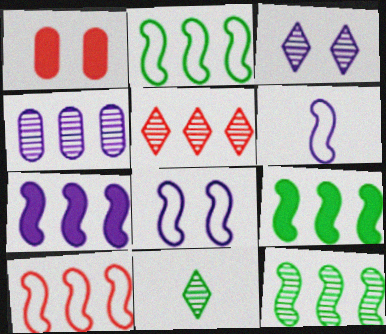[[2, 9, 12], 
[3, 5, 11], 
[4, 5, 12], 
[7, 10, 12]]